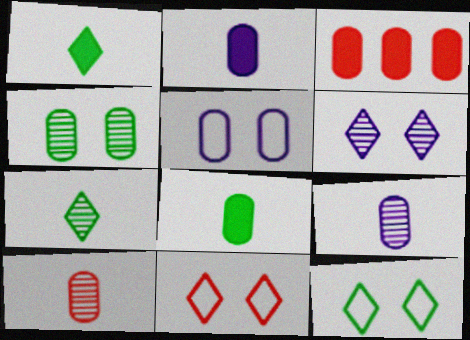[]